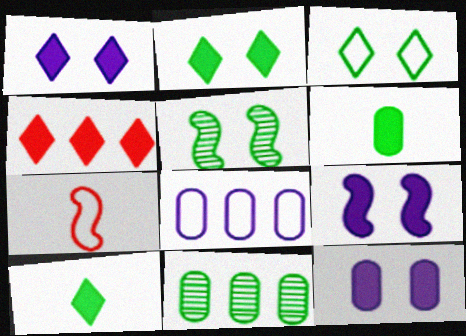[[1, 4, 10], 
[1, 7, 11], 
[1, 9, 12], 
[3, 7, 8], 
[4, 6, 9]]